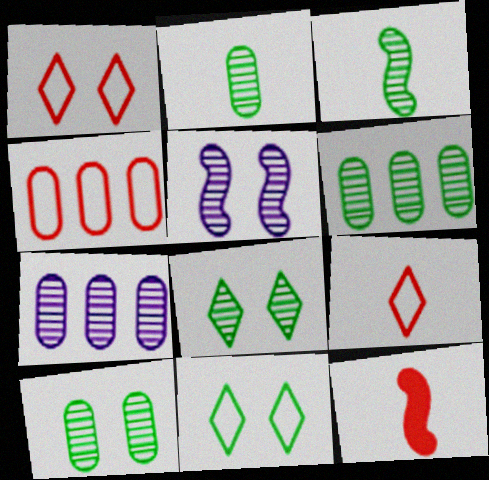[[2, 6, 10], 
[3, 6, 8], 
[7, 11, 12]]